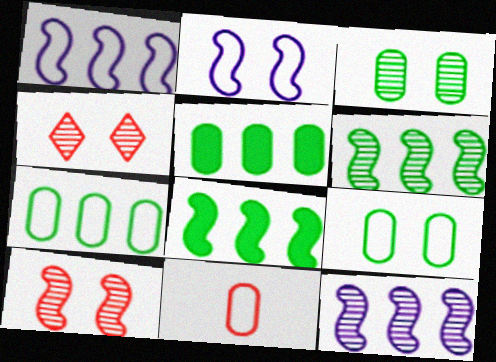[]